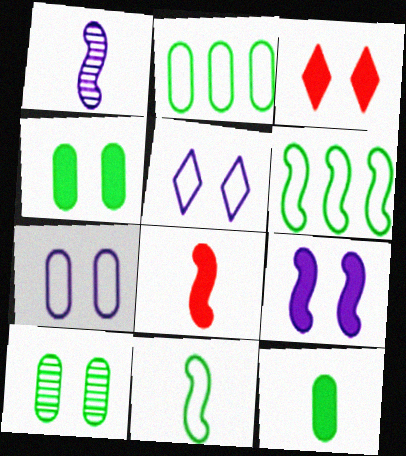[[1, 2, 3], 
[1, 8, 11], 
[2, 10, 12], 
[3, 4, 9]]